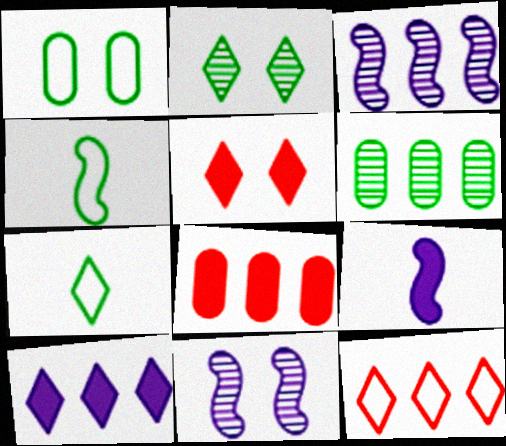[[1, 5, 11], 
[7, 8, 11]]